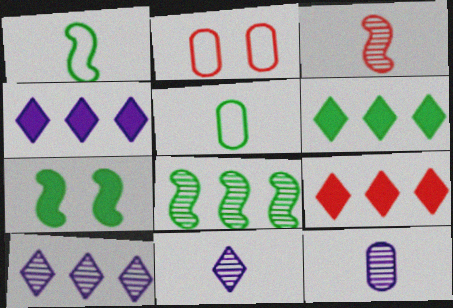[[1, 7, 8], 
[2, 3, 9], 
[4, 6, 9]]